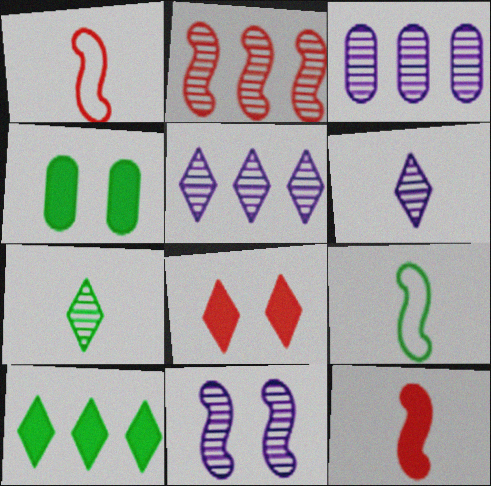[[1, 4, 5], 
[3, 6, 11], 
[3, 8, 9]]